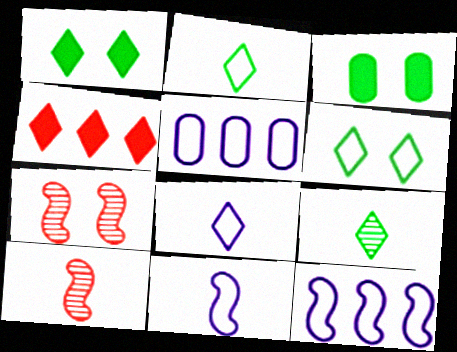[[1, 5, 10]]